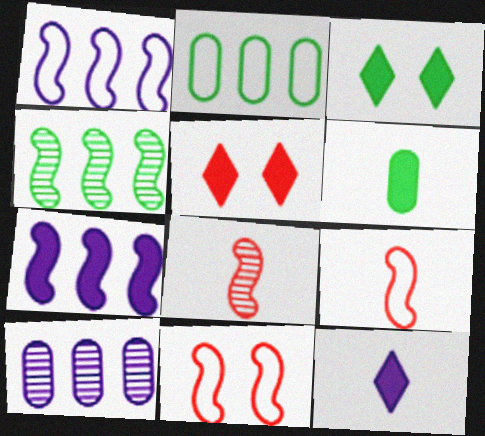[[3, 9, 10], 
[5, 6, 7]]